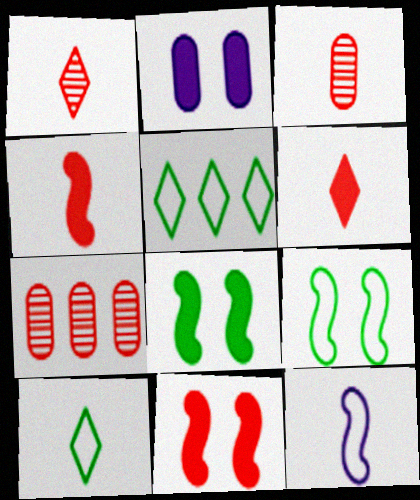[]